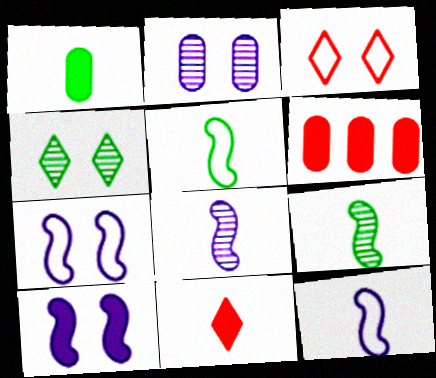[[4, 6, 12]]